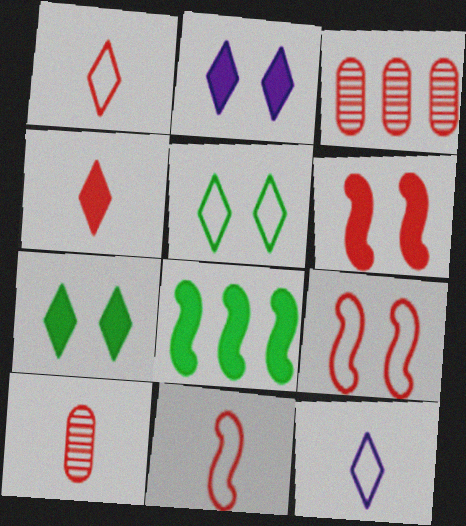[[1, 3, 6], 
[3, 4, 9], 
[4, 10, 11]]